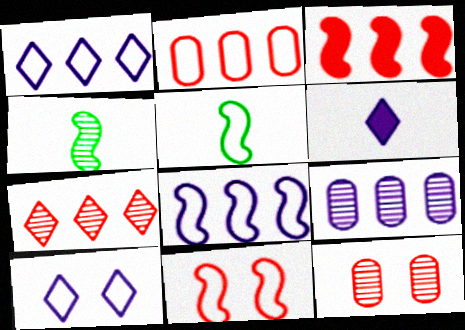[[2, 3, 7], 
[2, 5, 10], 
[5, 8, 11]]